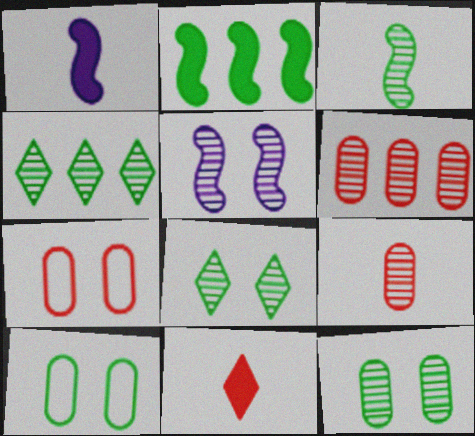[[1, 4, 7], 
[3, 4, 12], 
[4, 5, 9]]